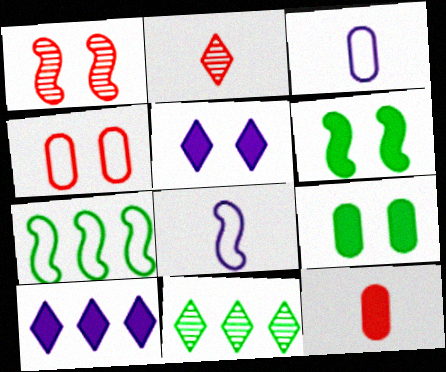[[6, 10, 12]]